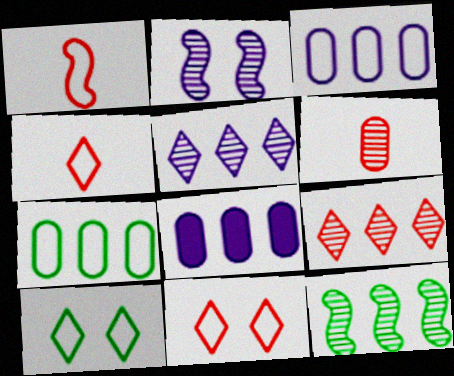[[1, 3, 10]]